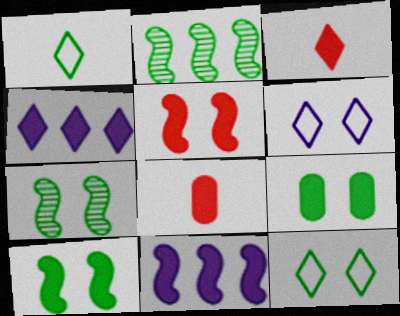[[1, 2, 9], 
[2, 6, 8], 
[3, 9, 11], 
[4, 8, 10], 
[7, 9, 12]]